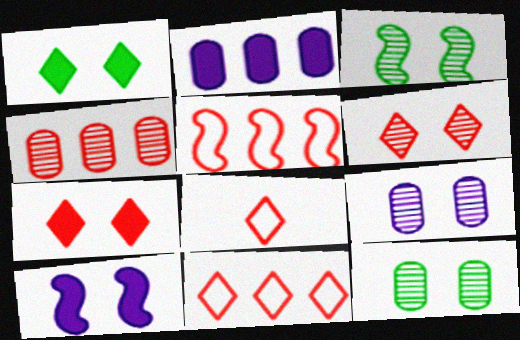[[2, 3, 8], 
[3, 6, 9]]